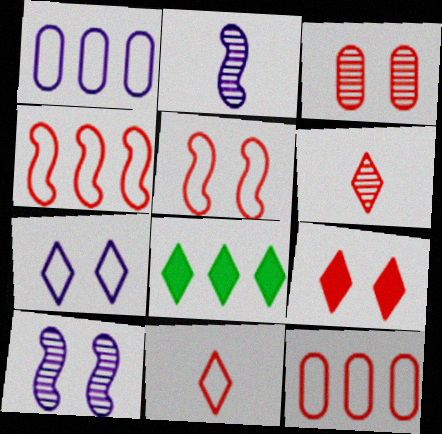[[3, 5, 9], 
[5, 11, 12], 
[6, 7, 8]]